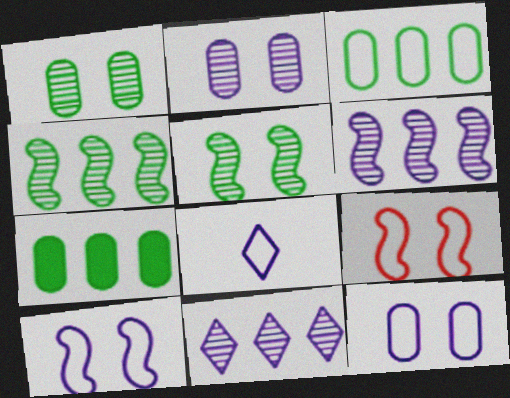[[3, 8, 9]]